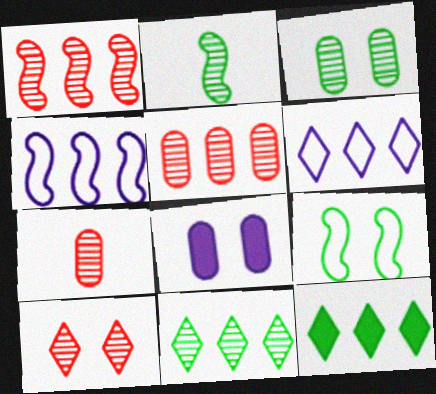[[1, 7, 10], 
[2, 3, 11], 
[4, 5, 12], 
[8, 9, 10]]